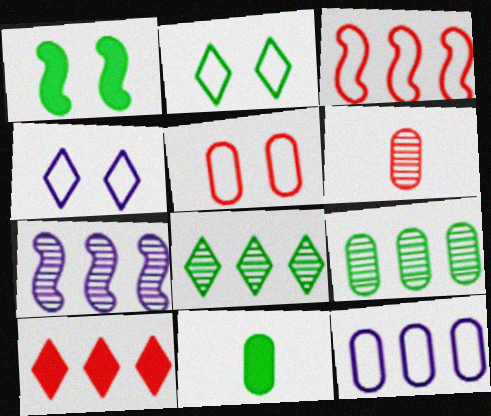[]